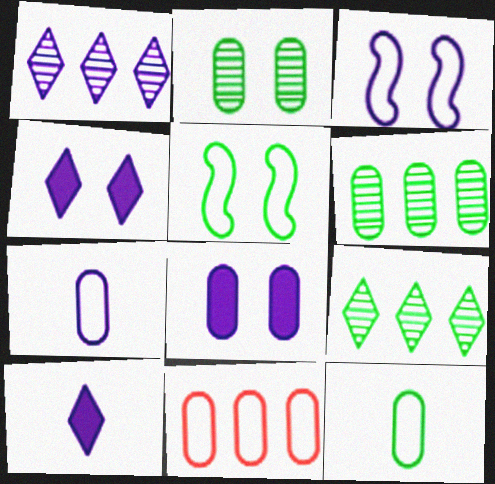[]